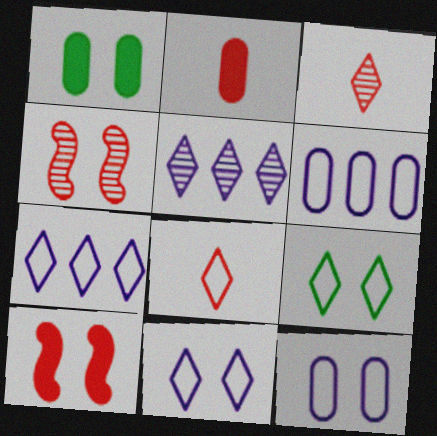[[1, 4, 11], 
[7, 8, 9]]